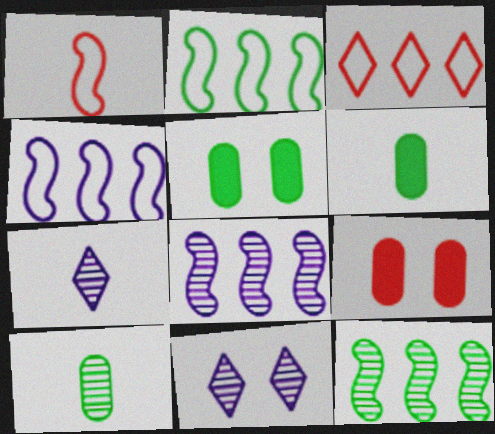[[1, 6, 7], 
[2, 7, 9]]